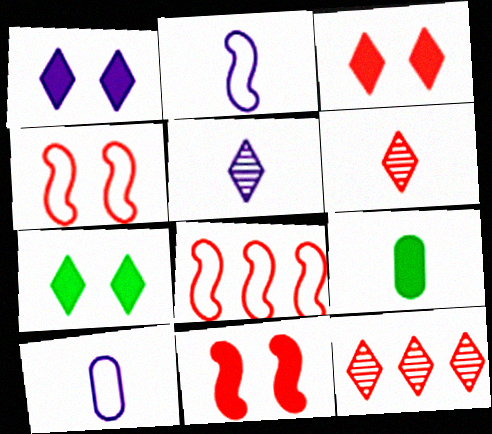[[1, 3, 7], 
[2, 6, 9]]